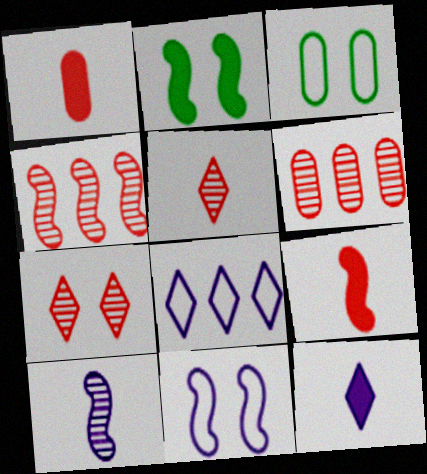[[3, 4, 12]]